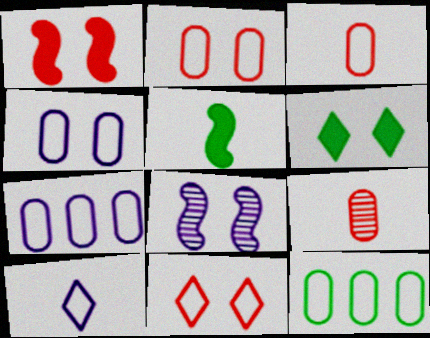[[2, 6, 8], 
[3, 4, 12], 
[5, 9, 10]]